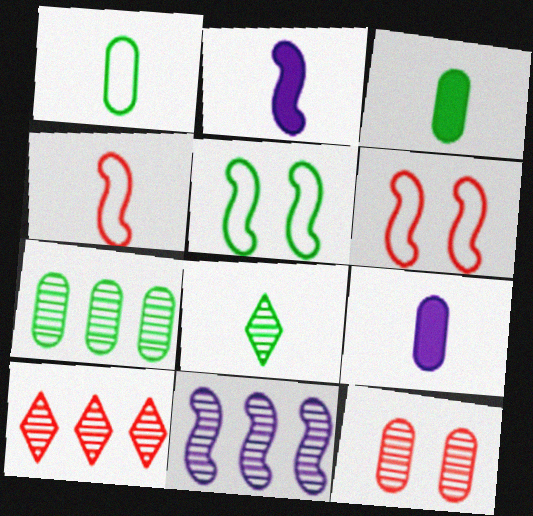[[4, 8, 9], 
[5, 9, 10], 
[7, 10, 11], 
[8, 11, 12]]